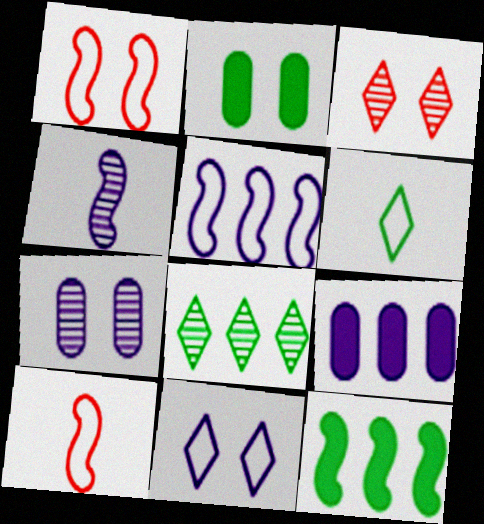[[1, 4, 12], 
[4, 9, 11]]